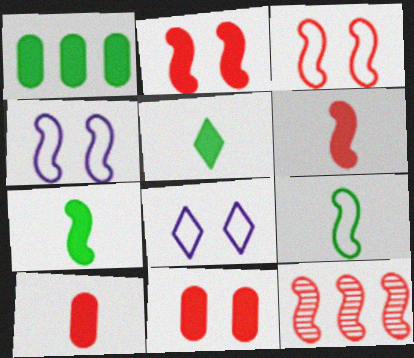[[3, 6, 12], 
[4, 7, 12]]